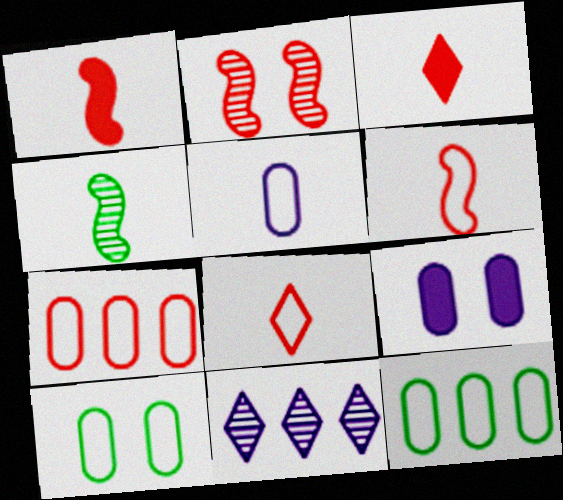[[1, 10, 11], 
[2, 3, 7], 
[3, 4, 5], 
[5, 7, 10]]